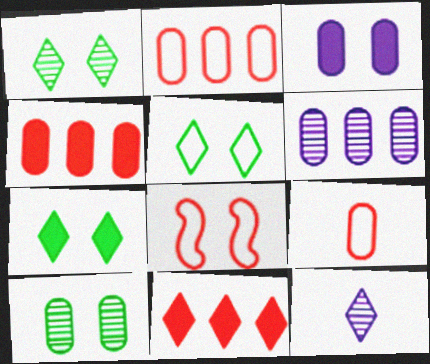[[1, 3, 8], 
[1, 5, 7], 
[5, 11, 12]]